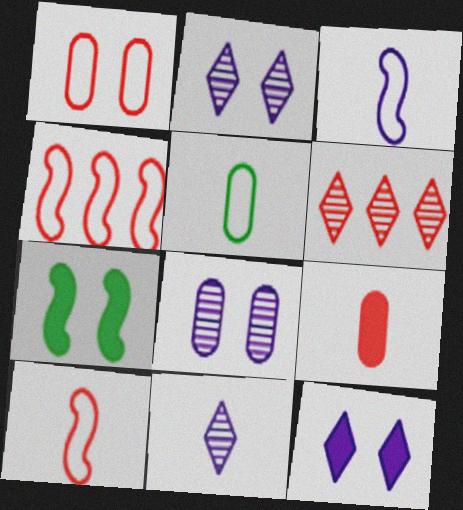[[1, 2, 7]]